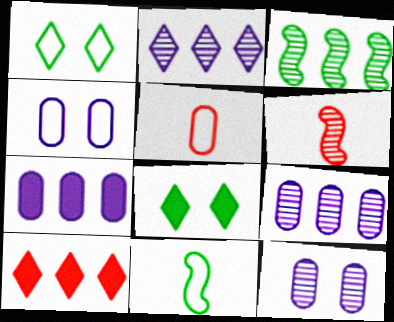[[1, 6, 7], 
[10, 11, 12]]